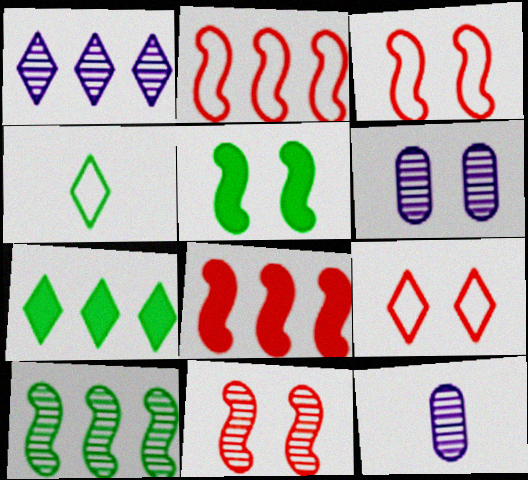[[3, 7, 12], 
[4, 6, 8], 
[5, 6, 9]]